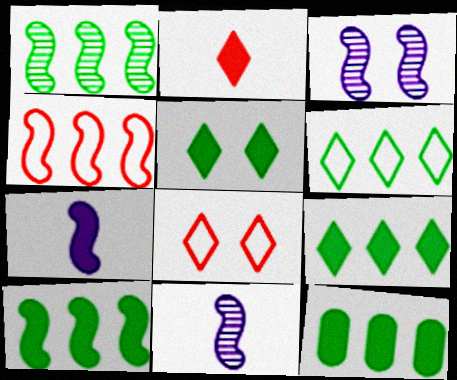[[1, 6, 12], 
[8, 11, 12], 
[9, 10, 12]]